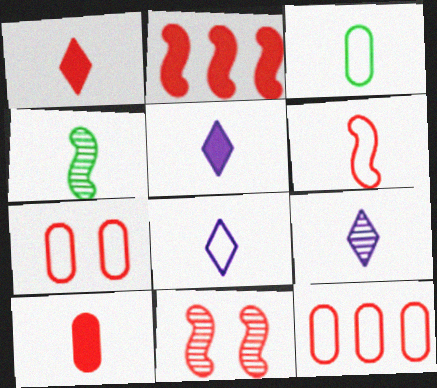[[1, 11, 12], 
[2, 6, 11], 
[3, 6, 8], 
[4, 8, 10], 
[5, 8, 9]]